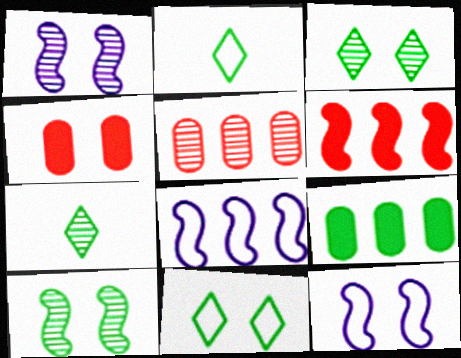[[1, 4, 11], 
[1, 5, 7], 
[2, 9, 10], 
[3, 4, 12], 
[4, 7, 8]]